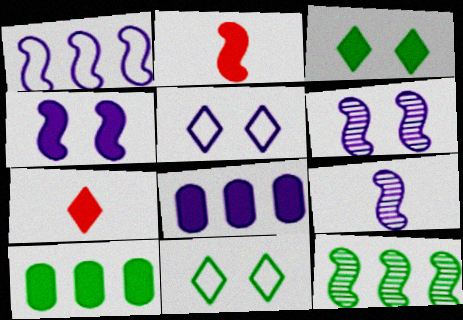[[1, 4, 9], 
[2, 3, 8], 
[4, 7, 10], 
[5, 8, 9]]